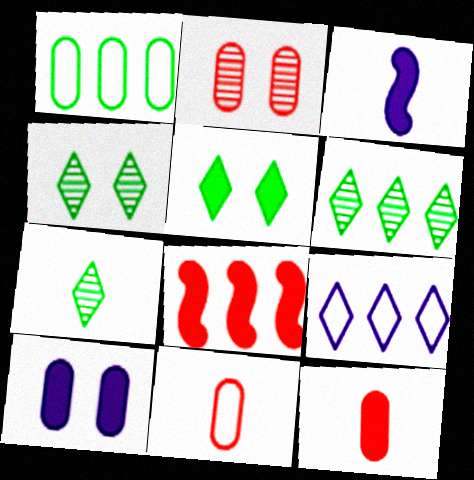[[3, 7, 11], 
[4, 6, 7]]